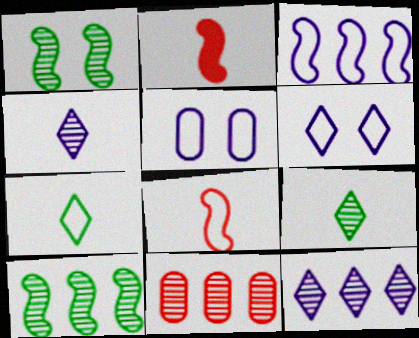[[1, 2, 3], 
[1, 4, 11], 
[10, 11, 12]]